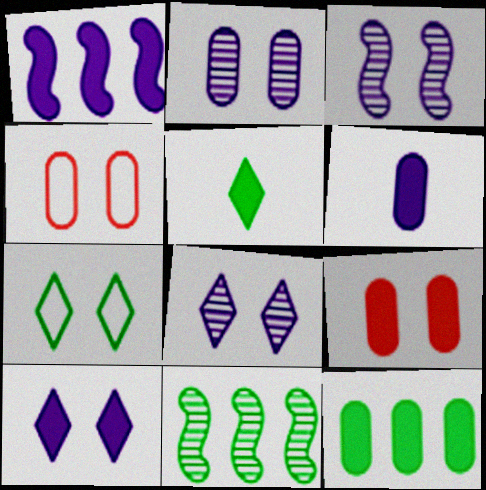[[1, 5, 9], 
[1, 6, 10], 
[2, 3, 8], 
[3, 7, 9], 
[6, 9, 12]]